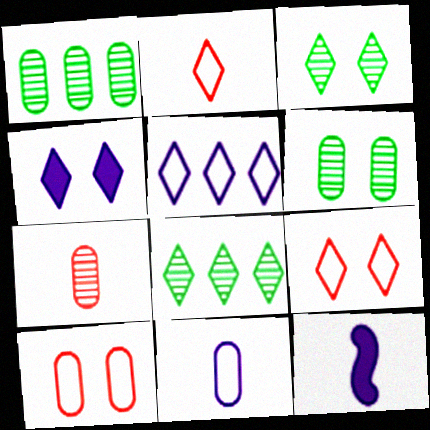[[1, 9, 12], 
[2, 4, 8], 
[3, 4, 9], 
[8, 10, 12]]